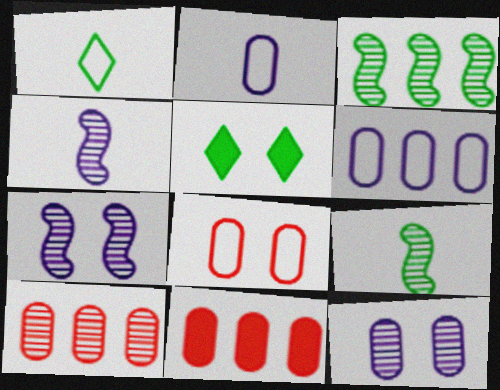[[1, 7, 11], 
[5, 7, 8]]